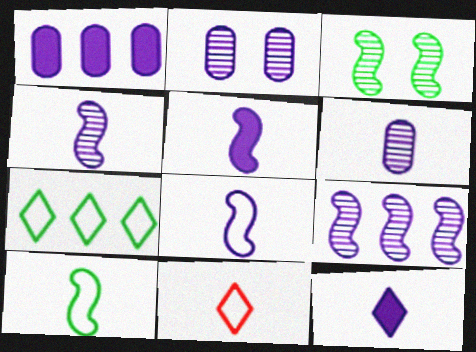[[1, 3, 11], 
[4, 5, 8], 
[6, 8, 12]]